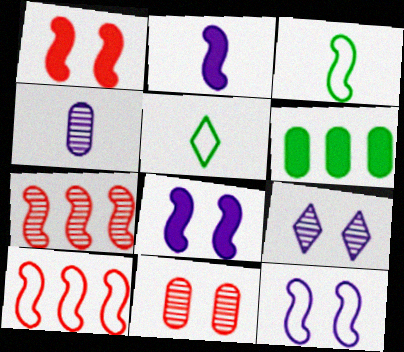[[3, 7, 8], 
[3, 10, 12]]